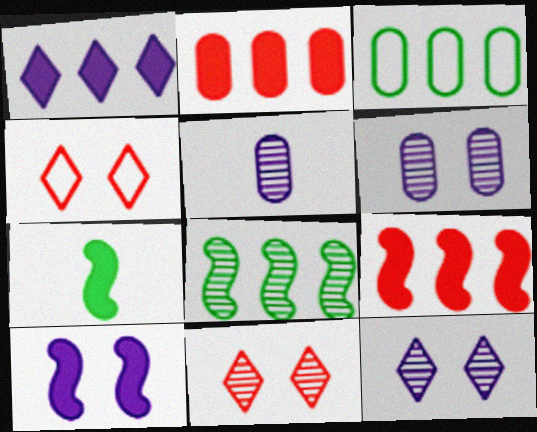[[5, 8, 11], 
[7, 9, 10]]